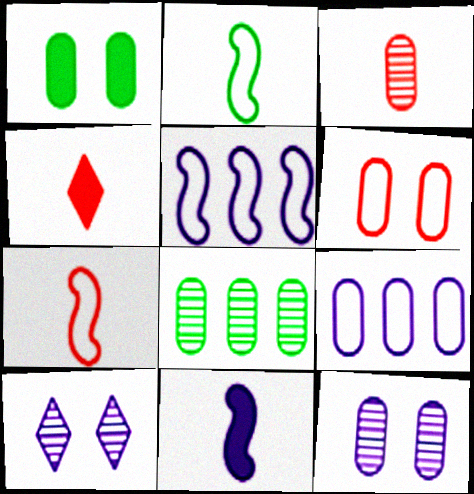[[1, 3, 9], 
[1, 6, 12], 
[3, 4, 7], 
[3, 8, 12], 
[9, 10, 11]]